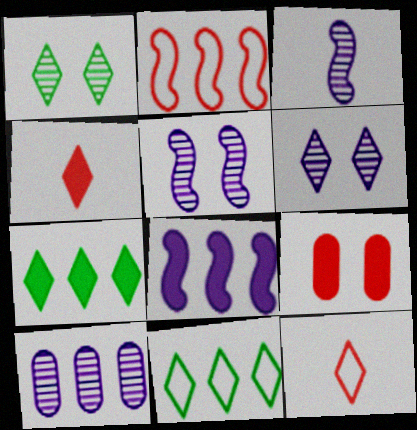[[2, 7, 10], 
[3, 6, 10], 
[3, 9, 11], 
[4, 6, 11], 
[6, 7, 12]]